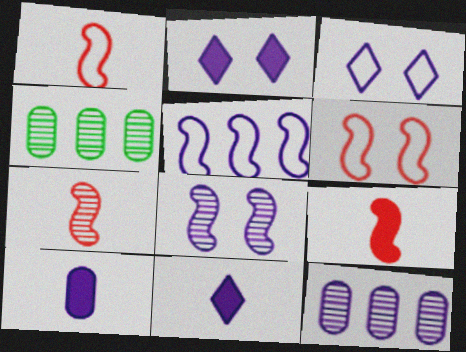[[1, 2, 4], 
[1, 7, 9], 
[3, 4, 9], 
[4, 6, 11]]